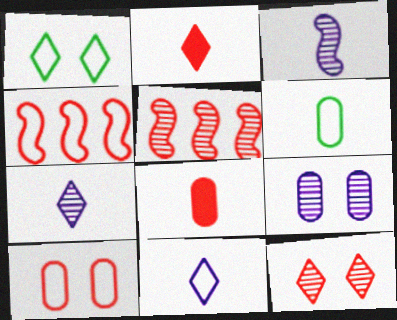[[2, 3, 6], 
[2, 5, 10], 
[4, 8, 12]]